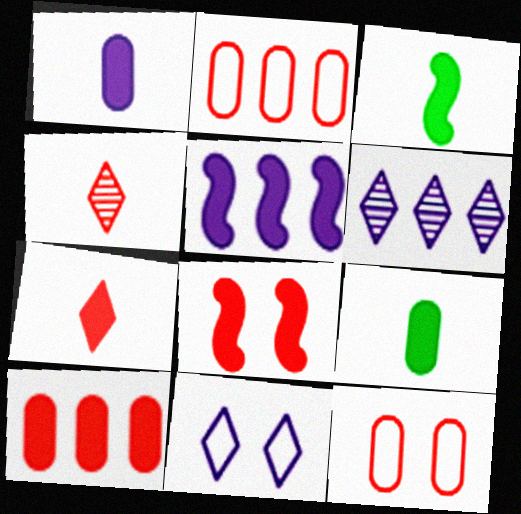[[1, 3, 7], 
[2, 4, 8], 
[3, 5, 8], 
[3, 6, 12], 
[7, 8, 10]]